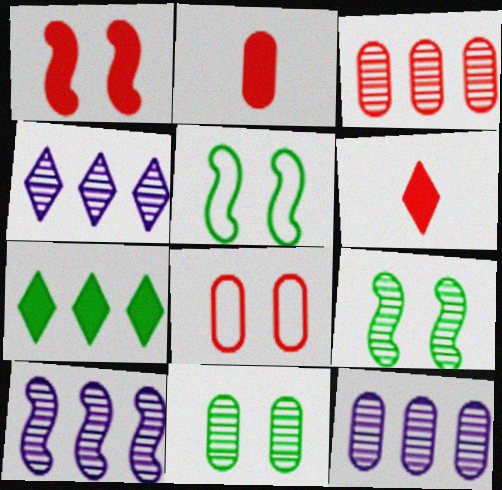[[2, 3, 8], 
[2, 4, 5], 
[4, 10, 12], 
[5, 6, 12]]